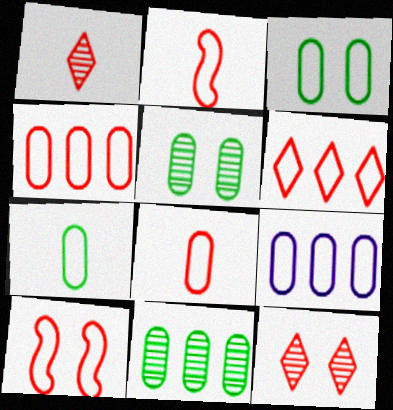[[3, 8, 9], 
[6, 8, 10]]